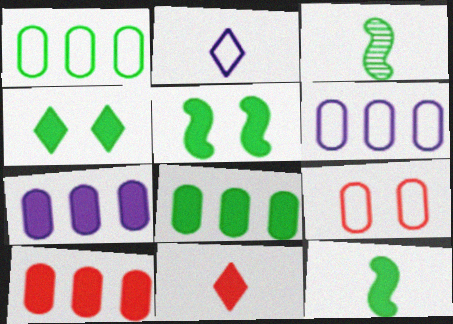[[1, 3, 4], 
[4, 8, 12], 
[5, 7, 11], 
[7, 8, 10]]